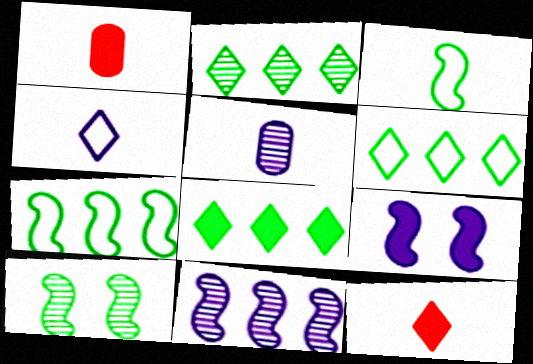[[1, 8, 9], 
[2, 6, 8], 
[3, 5, 12]]